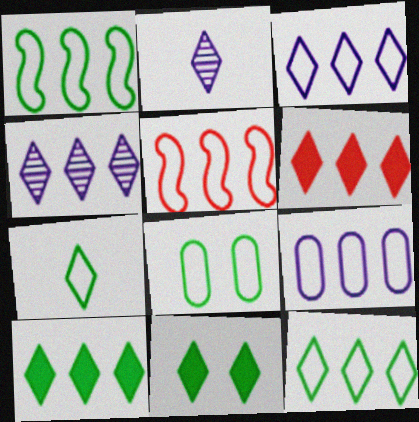[[1, 7, 8], 
[4, 6, 12], 
[5, 9, 12]]